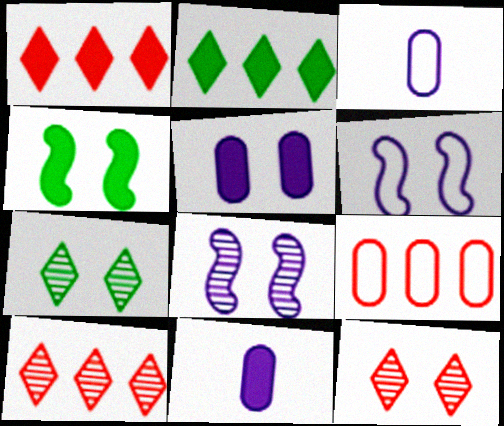[[1, 4, 11], 
[3, 4, 10]]